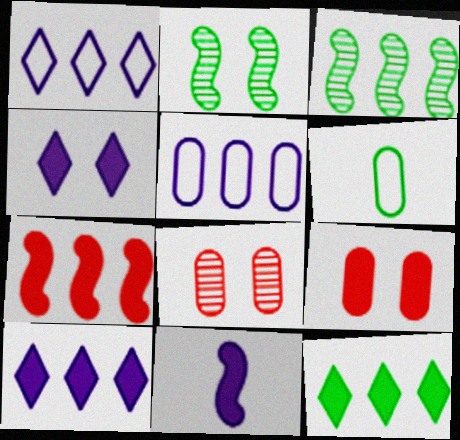[[2, 6, 12], 
[9, 11, 12]]